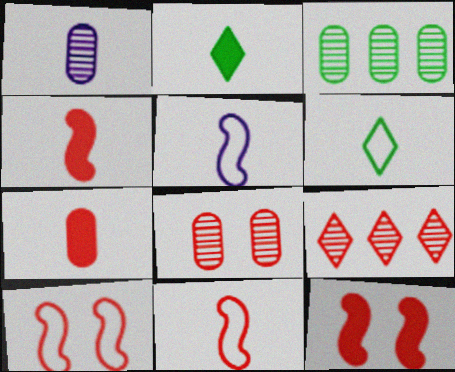[[1, 2, 11], 
[1, 3, 8], 
[1, 4, 6], 
[7, 9, 10]]